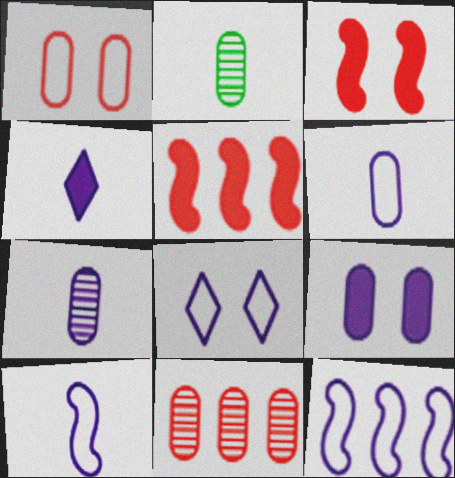[[2, 5, 8], 
[4, 7, 10], 
[6, 8, 12]]